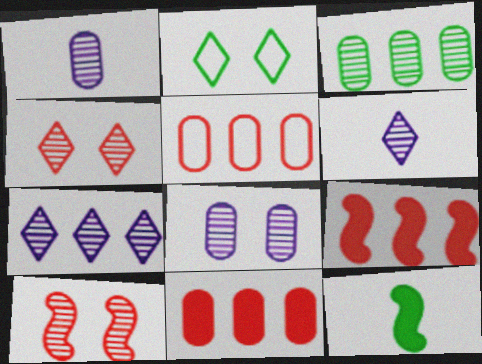[[1, 2, 9], 
[2, 3, 12], 
[3, 6, 10]]